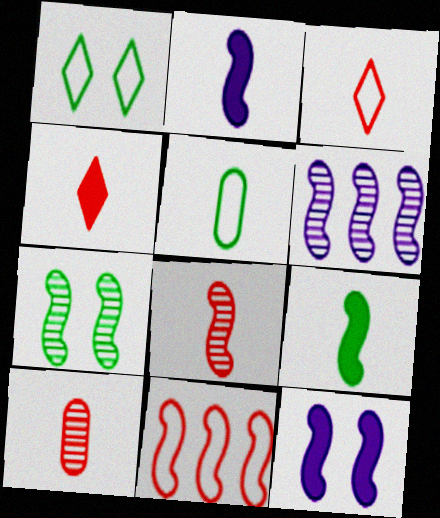[[2, 7, 11], 
[6, 7, 8]]